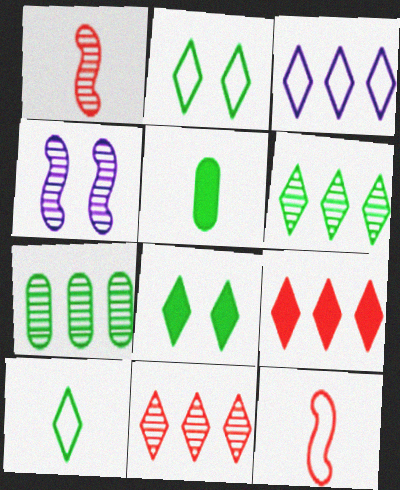[[3, 6, 9], 
[6, 8, 10]]